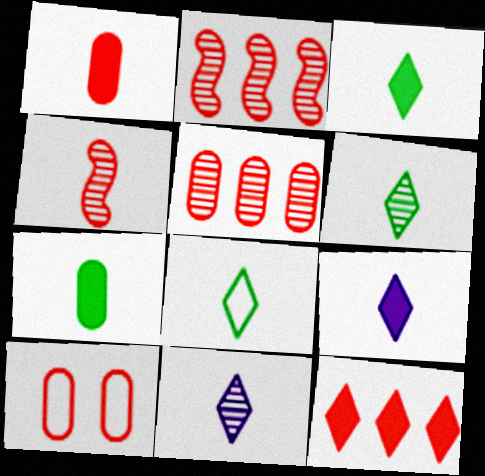[[1, 5, 10], 
[3, 6, 8], 
[4, 10, 12]]